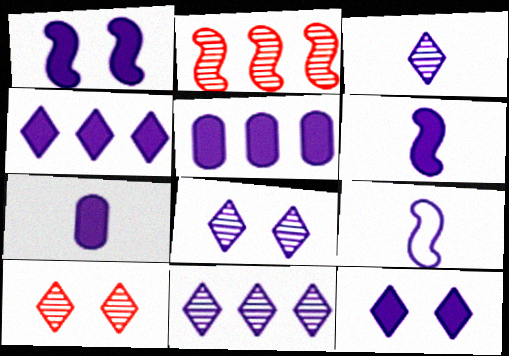[[1, 4, 7], 
[3, 7, 9], 
[3, 8, 11], 
[5, 6, 12], 
[5, 8, 9]]